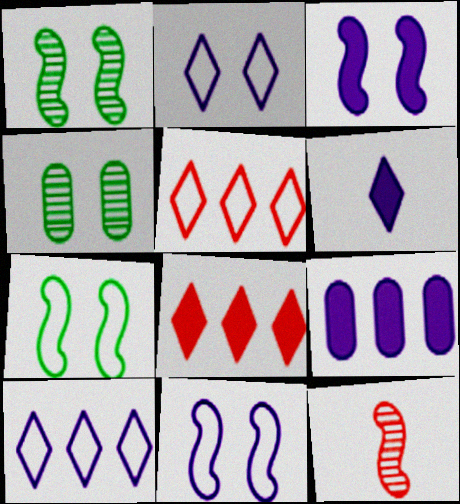[[3, 6, 9]]